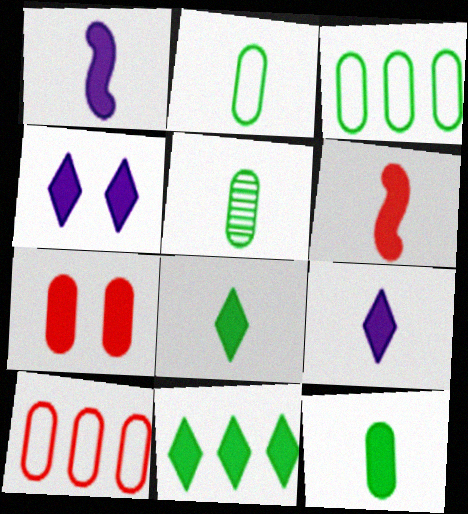[[1, 7, 11], 
[2, 5, 12], 
[6, 9, 12]]